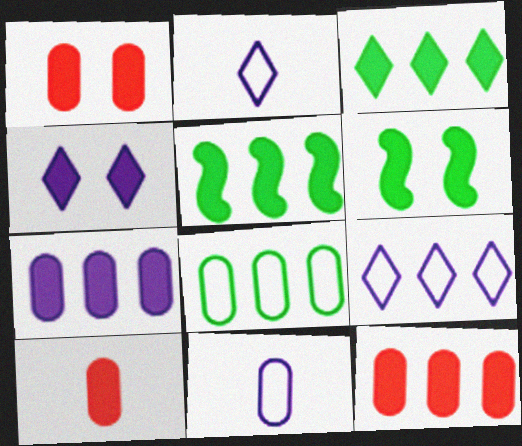[[1, 4, 6], 
[1, 10, 12], 
[4, 5, 10]]